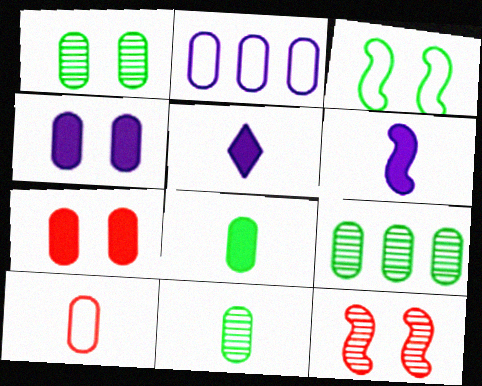[[1, 9, 11], 
[2, 7, 11], 
[4, 9, 10]]